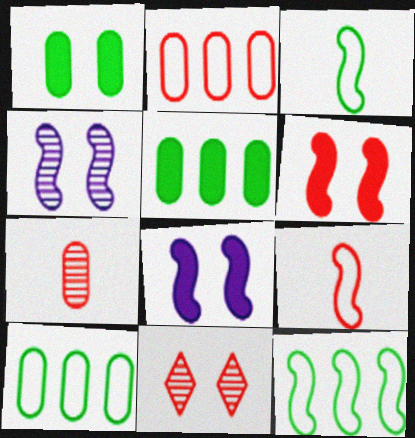[]